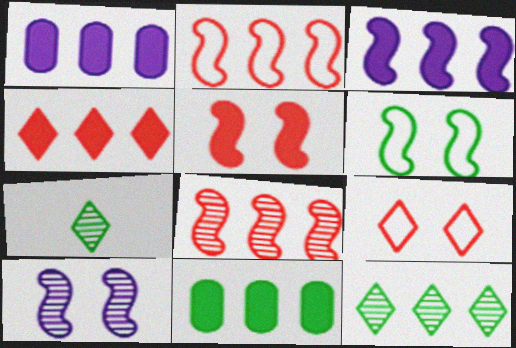[[1, 2, 12], 
[3, 4, 11], 
[5, 6, 10], 
[6, 7, 11]]